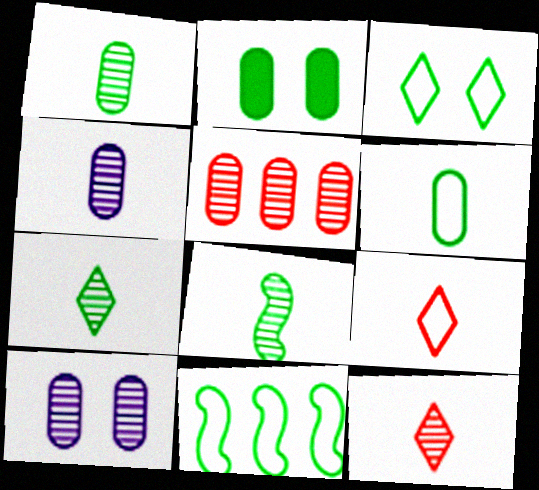[[1, 5, 10], 
[1, 7, 8], 
[2, 7, 11], 
[3, 6, 11], 
[4, 8, 12]]